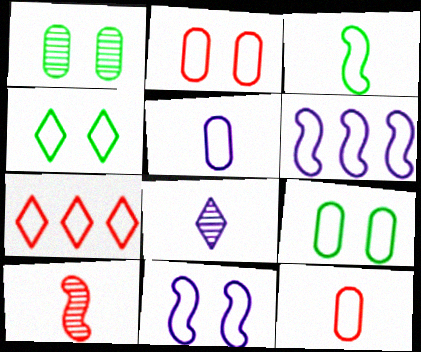[[2, 4, 11], 
[4, 6, 12]]